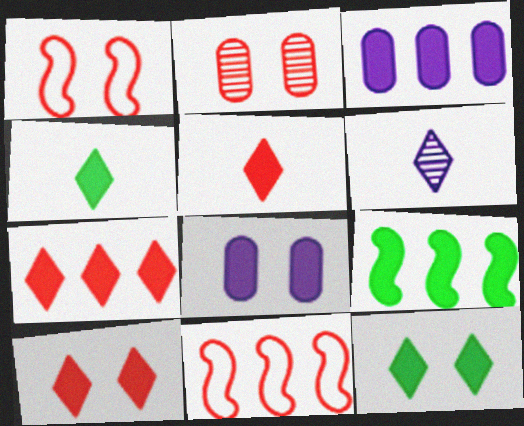[[1, 2, 10], 
[2, 5, 11], 
[3, 7, 9], 
[5, 7, 10], 
[5, 8, 9]]